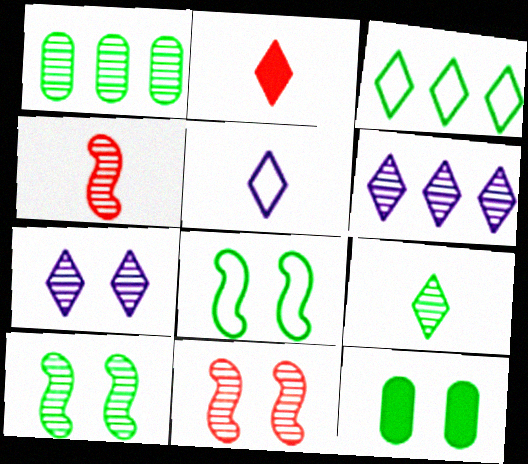[[1, 4, 7], 
[1, 9, 10], 
[2, 3, 7], 
[2, 5, 9]]